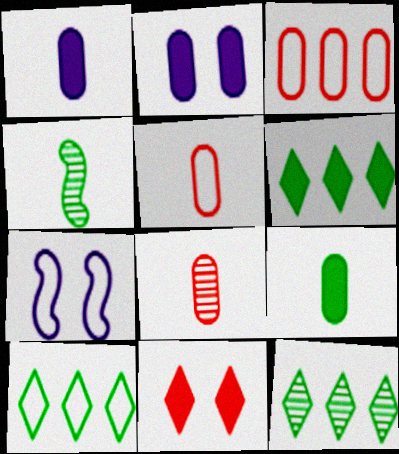[[5, 7, 10], 
[6, 7, 8], 
[6, 10, 12]]